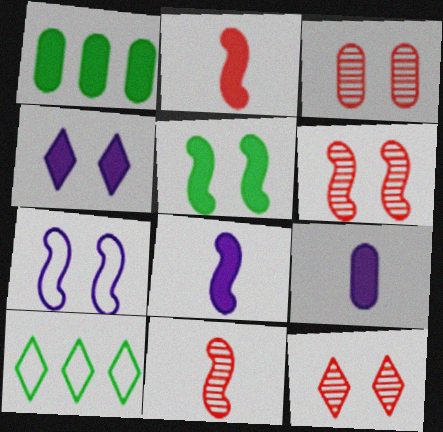[[1, 2, 4], 
[3, 6, 12], 
[3, 8, 10], 
[5, 6, 7], 
[6, 9, 10]]